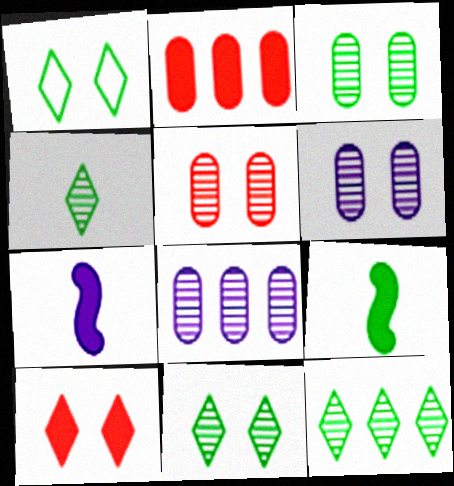[[3, 5, 6], 
[4, 11, 12]]